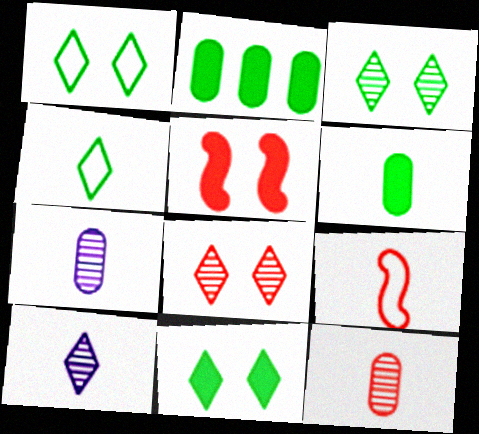[[1, 3, 11], 
[6, 9, 10]]